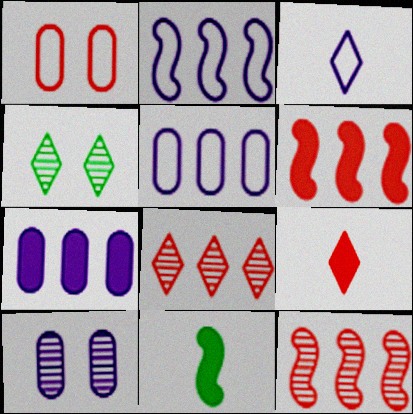[[1, 9, 12]]